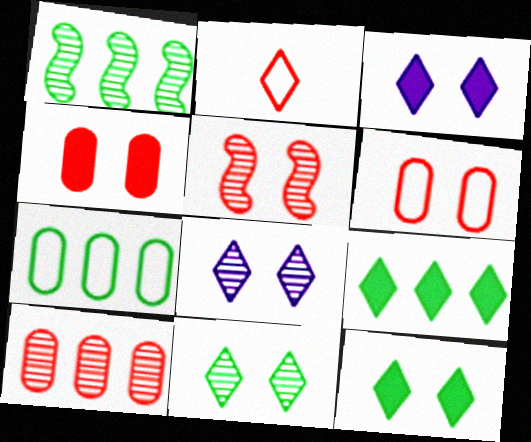[[1, 7, 9], 
[2, 8, 9]]